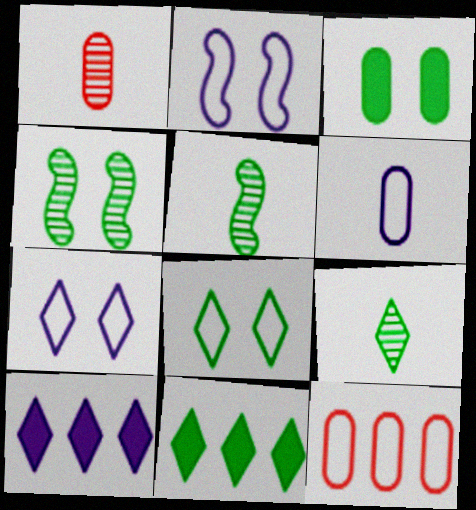[[1, 2, 11], 
[3, 4, 8], 
[8, 9, 11]]